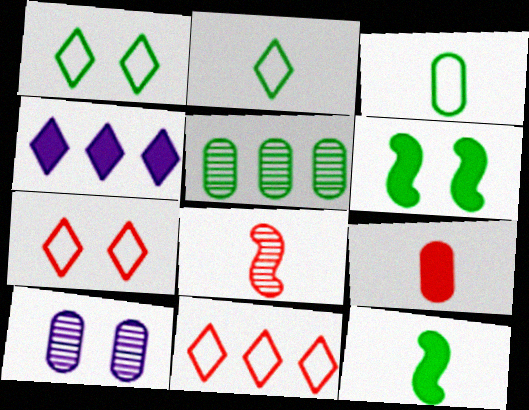[[1, 5, 12], 
[2, 5, 6], 
[4, 6, 9], 
[6, 7, 10], 
[10, 11, 12]]